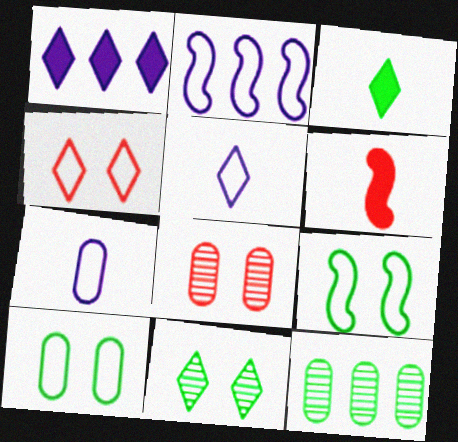[[2, 3, 8], 
[3, 9, 12]]